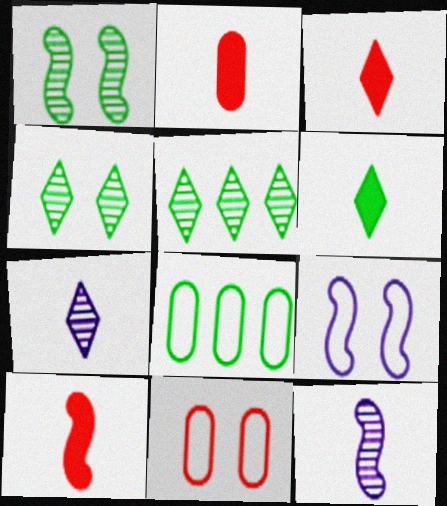[[1, 6, 8], 
[2, 3, 10], 
[2, 5, 9]]